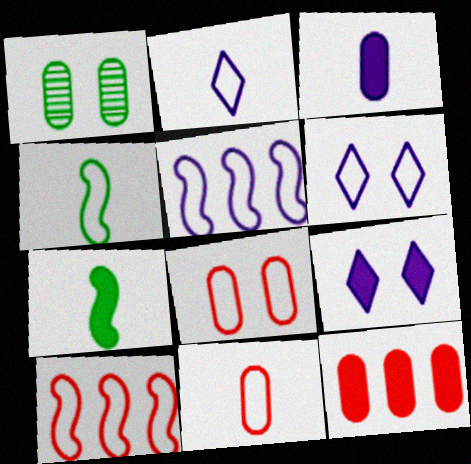[[2, 4, 11], 
[7, 9, 12]]